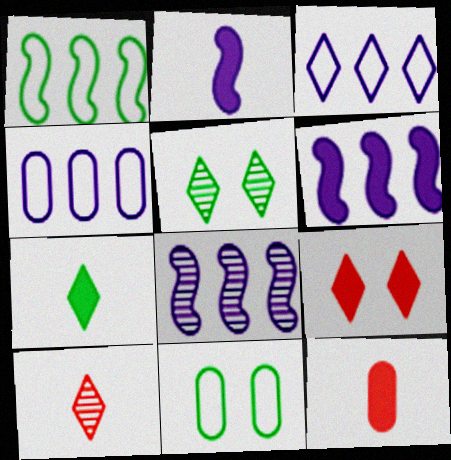[[2, 7, 12], 
[6, 10, 11]]